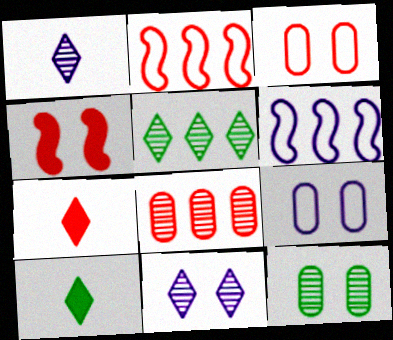[[6, 7, 12]]